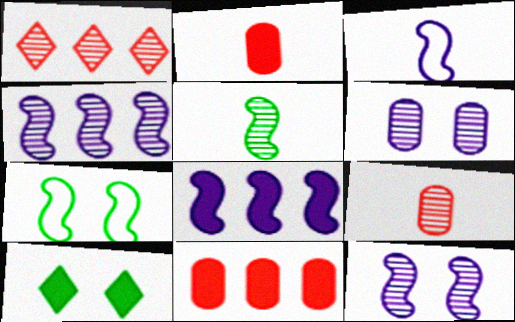[[1, 5, 6], 
[2, 8, 10], 
[3, 8, 12]]